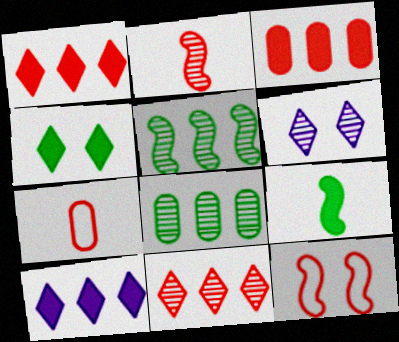[[2, 6, 8]]